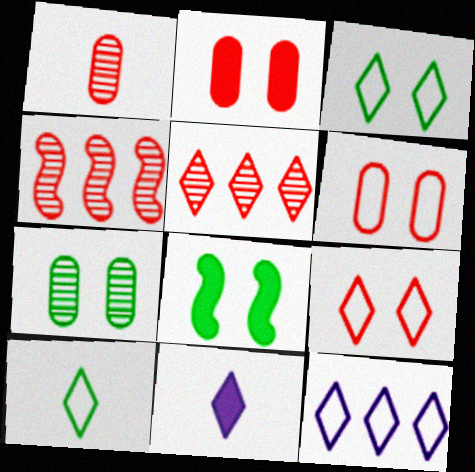[[1, 8, 12], 
[3, 5, 11], 
[3, 7, 8], 
[9, 10, 12]]